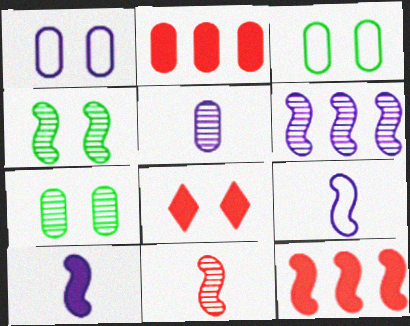[[1, 4, 8], 
[2, 3, 5], 
[4, 6, 11], 
[4, 9, 12]]